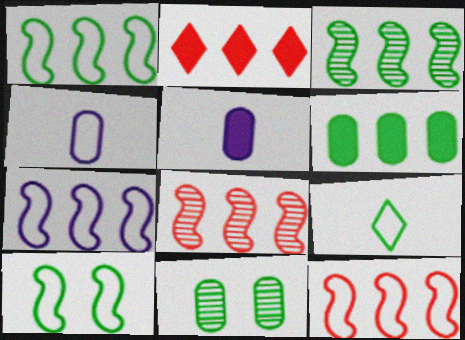[[1, 7, 12]]